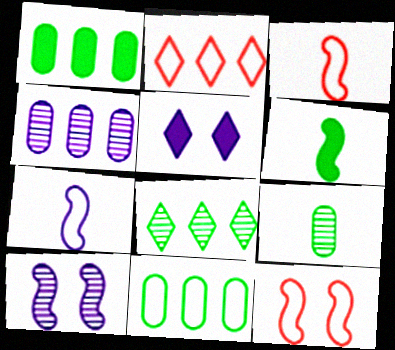[[4, 5, 7]]